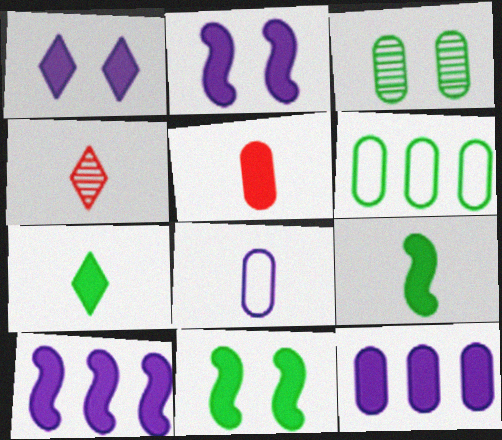[[2, 4, 6], 
[4, 8, 9]]